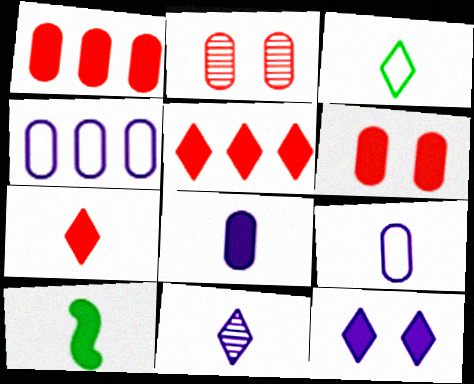[[1, 10, 12], 
[3, 7, 11], 
[7, 8, 10]]